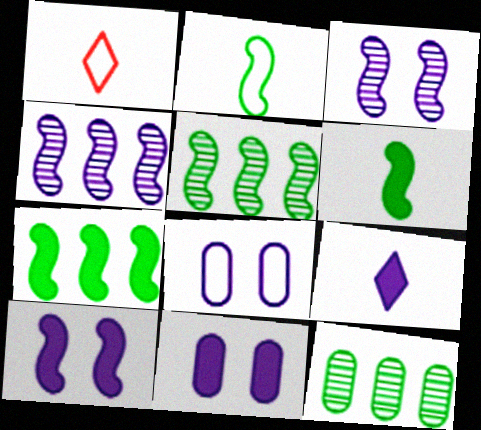[[1, 5, 11], 
[1, 10, 12], 
[4, 8, 9]]